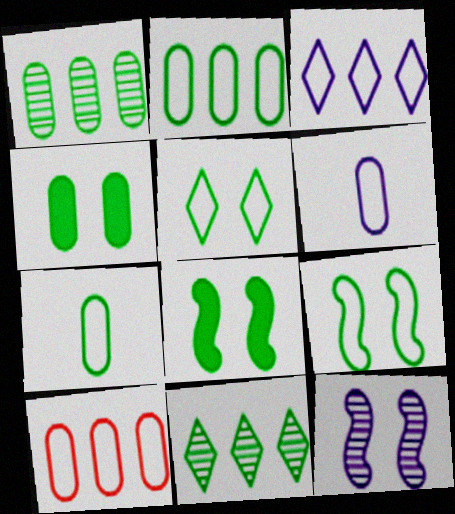[[1, 4, 7], 
[7, 8, 11]]